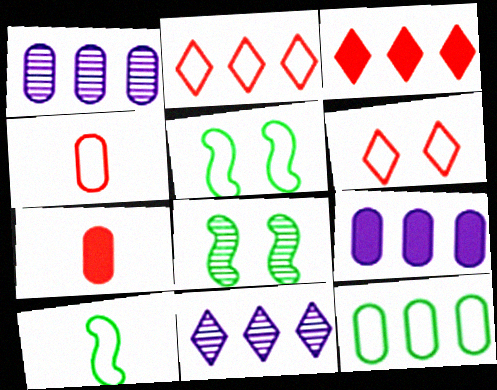[[5, 7, 11]]